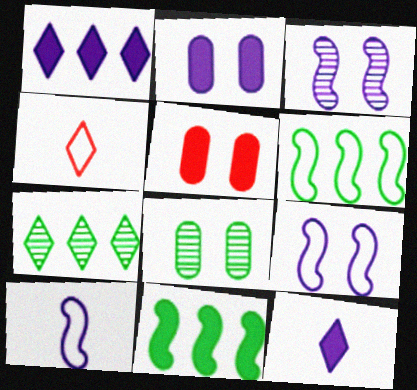[[5, 7, 10], 
[5, 11, 12]]